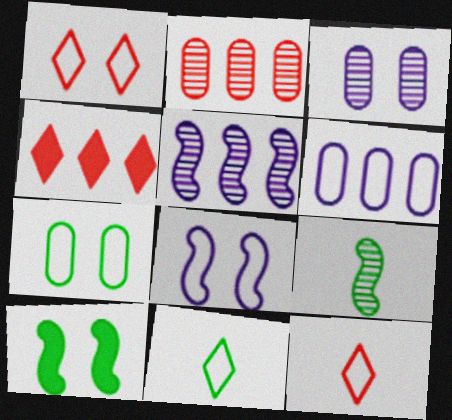[[1, 3, 10], 
[1, 7, 8]]